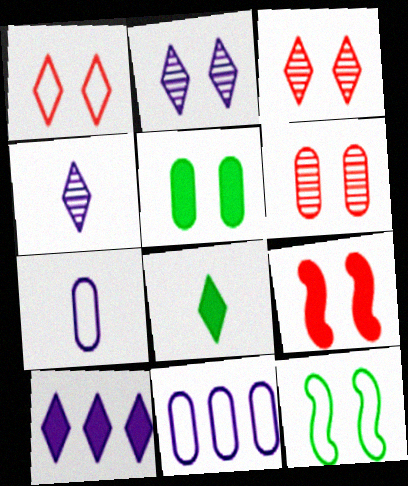[[1, 6, 9]]